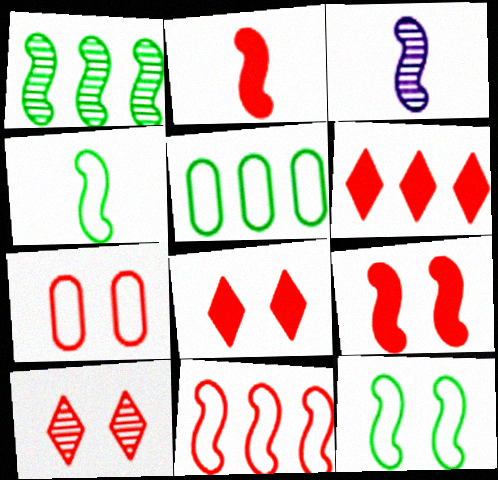[[2, 3, 4], 
[3, 5, 8], 
[7, 9, 10]]